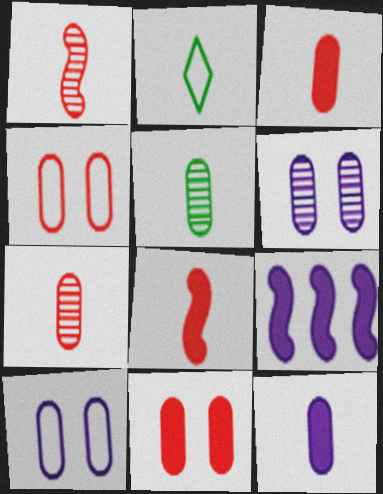[[1, 2, 12]]